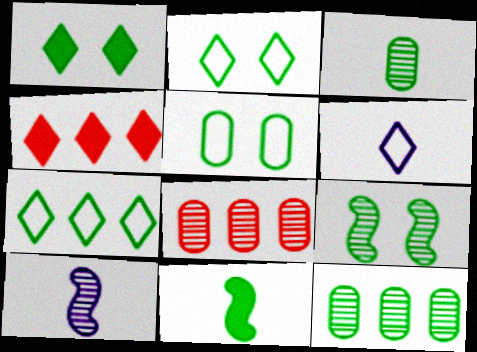[[1, 5, 9], 
[2, 11, 12], 
[4, 5, 10]]